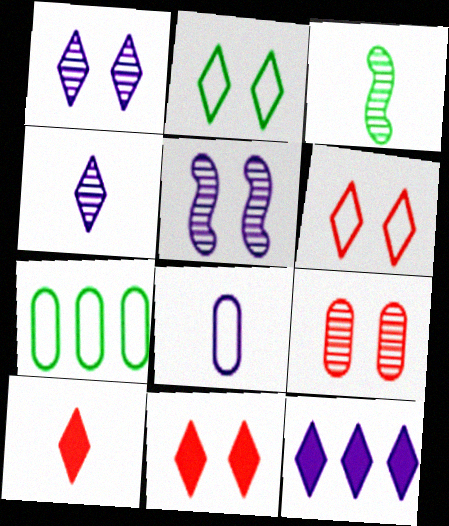[[1, 2, 11], 
[3, 8, 10], 
[5, 7, 10], 
[5, 8, 12]]